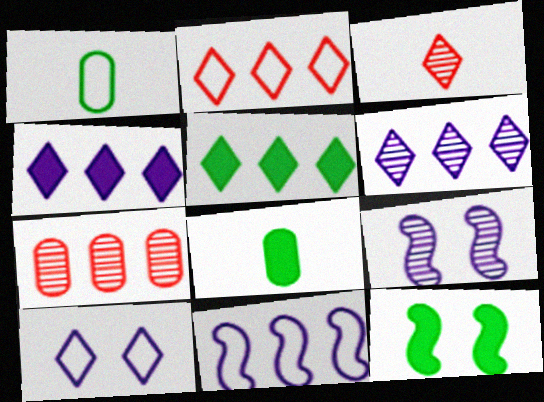[[2, 5, 6], 
[2, 8, 9], 
[3, 5, 10], 
[5, 7, 11], 
[5, 8, 12]]